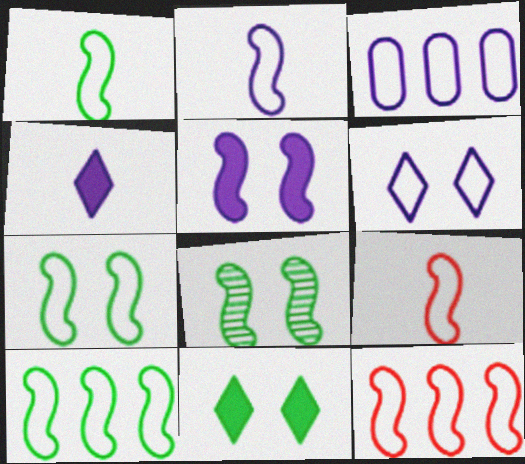[[1, 2, 9], 
[1, 7, 10], 
[2, 3, 6], 
[2, 7, 12]]